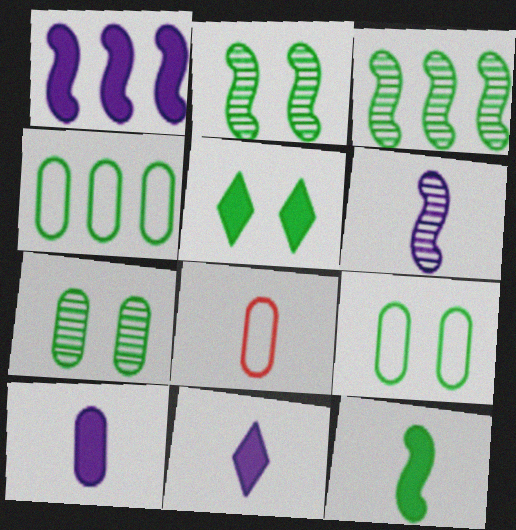[[2, 5, 9]]